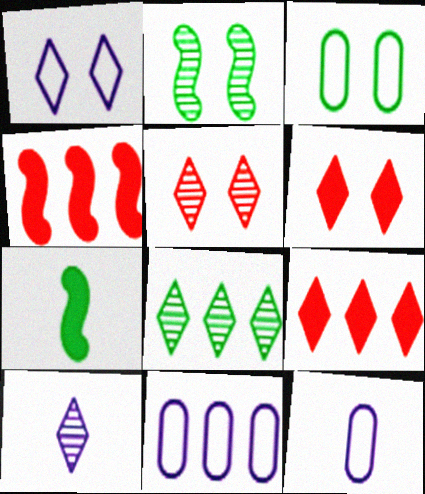[[2, 9, 12], 
[3, 4, 10], 
[3, 7, 8], 
[4, 8, 11], 
[5, 7, 11], 
[5, 8, 10]]